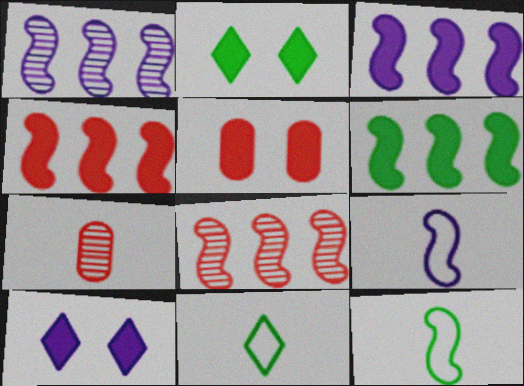[[1, 5, 11], 
[3, 4, 6]]